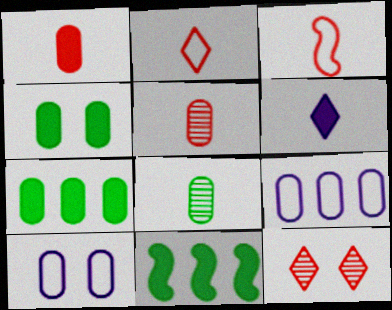[[3, 6, 8], 
[4, 5, 9], 
[5, 7, 10]]